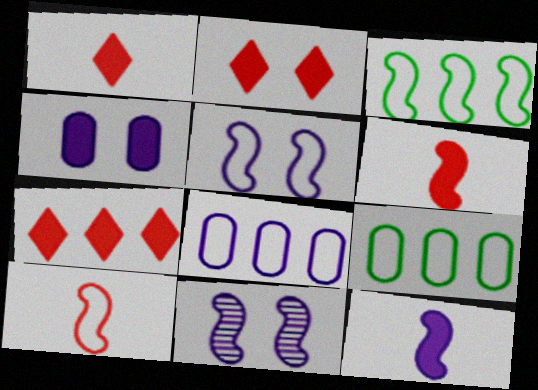[[1, 2, 7], 
[1, 9, 11], 
[3, 5, 10], 
[3, 6, 11]]